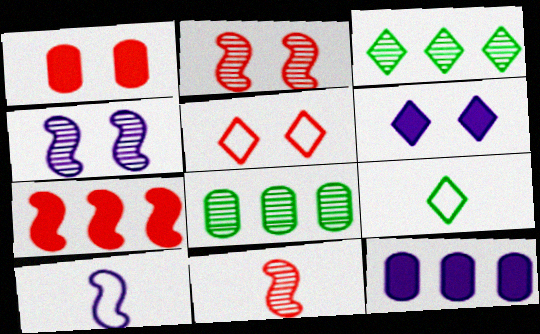[[1, 2, 5], 
[1, 3, 10], 
[2, 9, 12]]